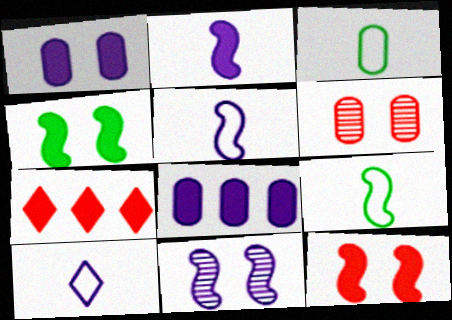[[3, 6, 8], 
[3, 7, 11], 
[8, 10, 11]]